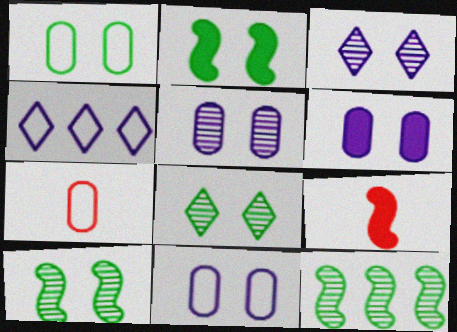[[1, 2, 8], 
[5, 6, 11]]